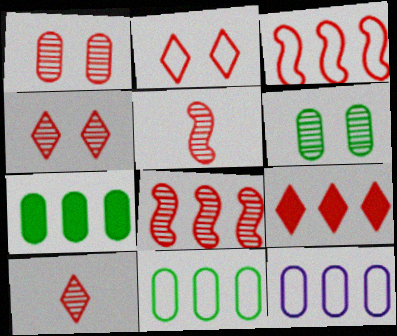[[1, 8, 10], 
[2, 9, 10]]